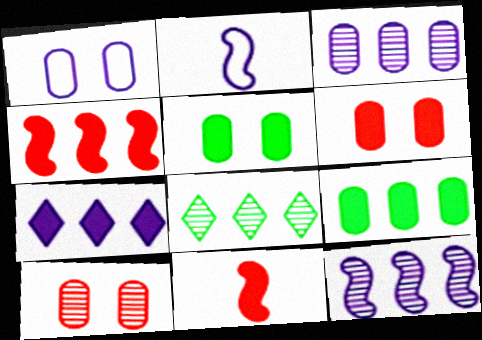[[1, 5, 10], 
[1, 8, 11], 
[2, 6, 8], 
[4, 7, 9], 
[5, 7, 11]]